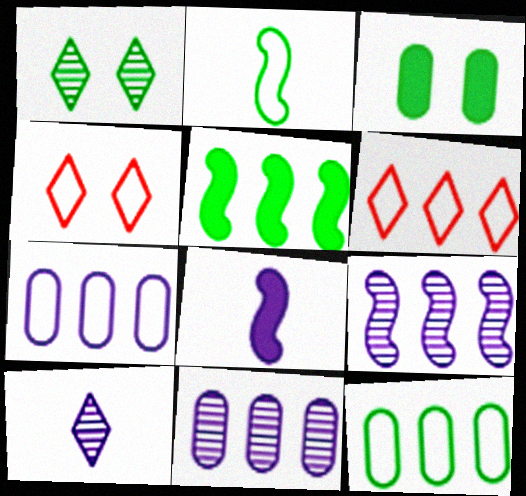[[2, 4, 7], 
[5, 6, 11]]